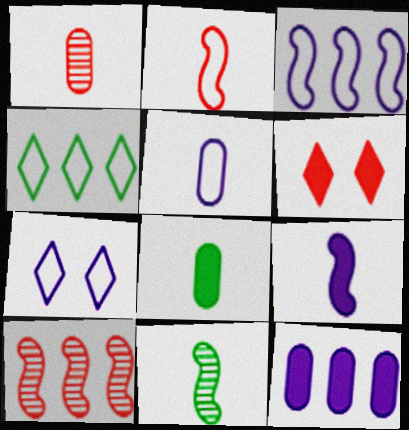[[1, 5, 8], 
[2, 9, 11], 
[3, 5, 7], 
[4, 10, 12], 
[7, 8, 10]]